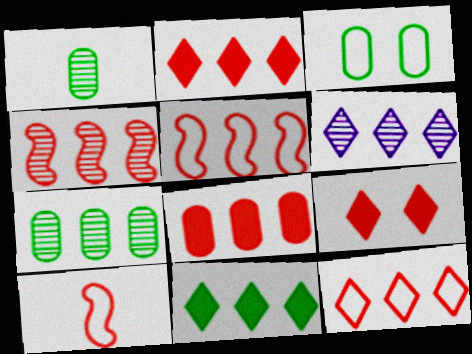[[4, 6, 7], 
[4, 8, 12], 
[6, 11, 12]]